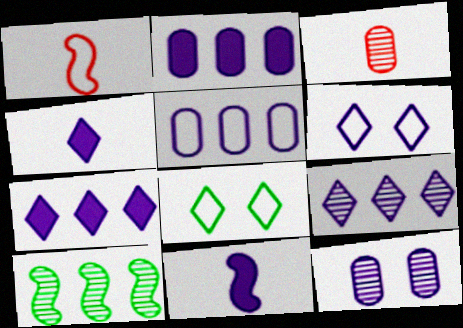[[1, 5, 8], 
[4, 6, 9]]